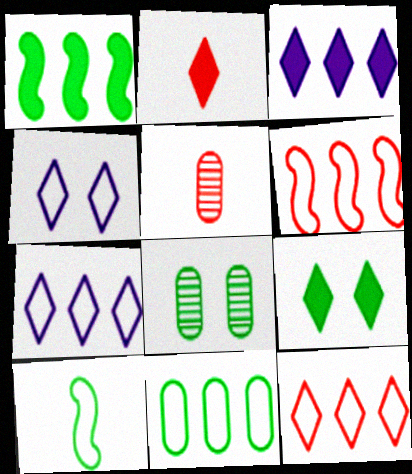[[1, 4, 5], 
[2, 3, 9], 
[6, 7, 11]]